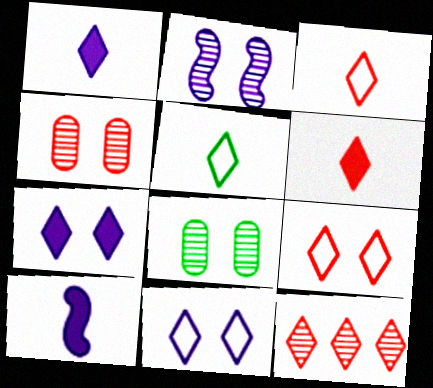[[5, 7, 12], 
[6, 9, 12]]